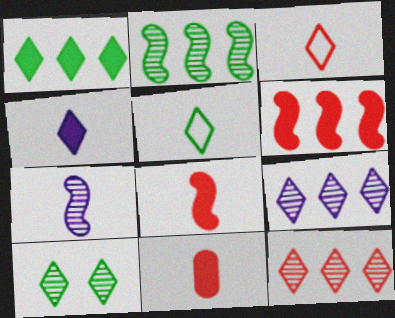[[1, 5, 10], 
[5, 7, 11]]